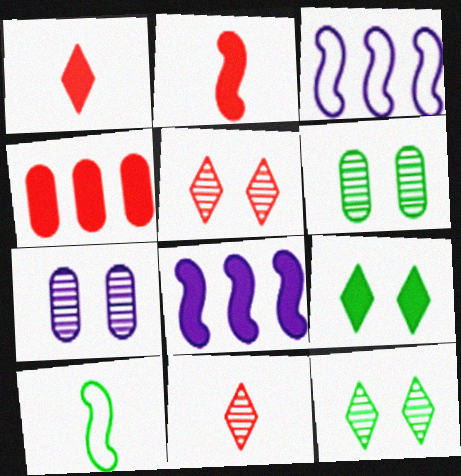[[1, 3, 6]]